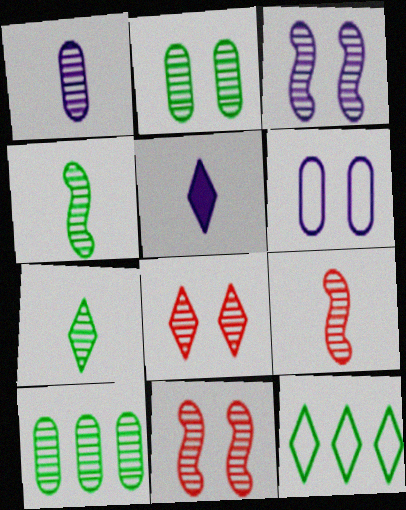[[1, 7, 9], 
[2, 3, 8], 
[5, 8, 12]]